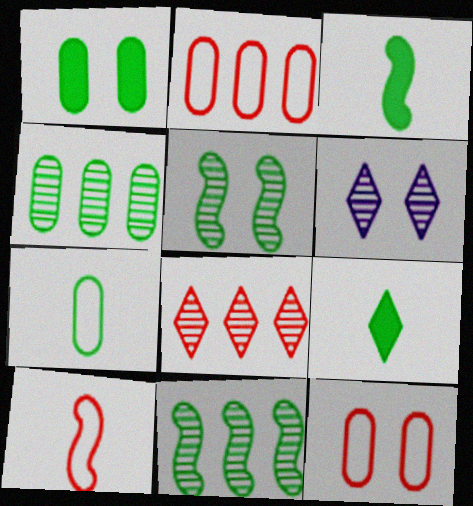[[1, 4, 7], 
[2, 3, 6]]